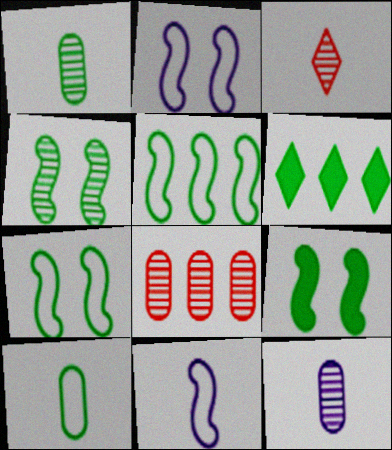[[1, 6, 7], 
[4, 6, 10], 
[4, 7, 9]]